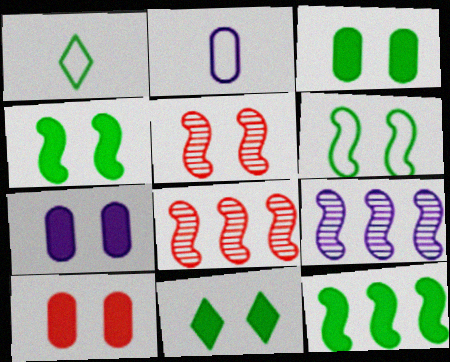[[1, 7, 8], 
[1, 9, 10], 
[2, 8, 11], 
[3, 4, 11], 
[3, 7, 10]]